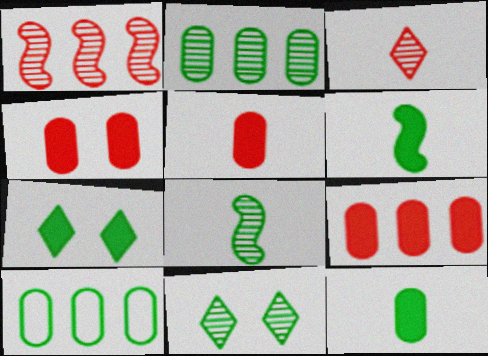[[2, 8, 11], 
[4, 5, 9], 
[6, 10, 11], 
[7, 8, 10]]